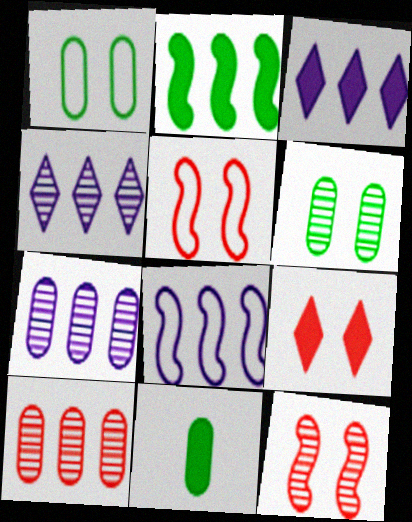[[3, 7, 8], 
[4, 5, 11]]